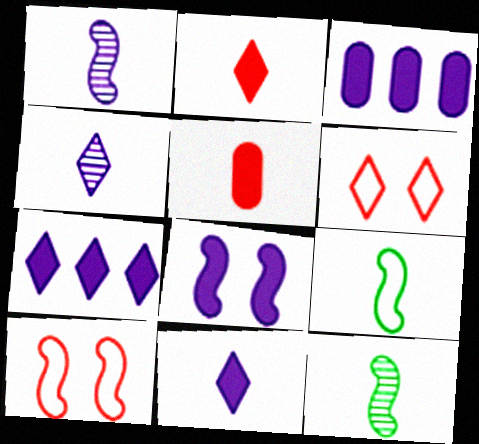[[3, 6, 12], 
[3, 8, 11], 
[4, 5, 9]]